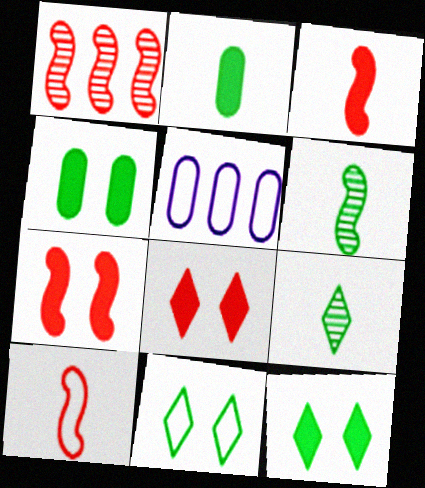[[1, 7, 10], 
[5, 6, 8], 
[5, 7, 9], 
[5, 10, 11]]